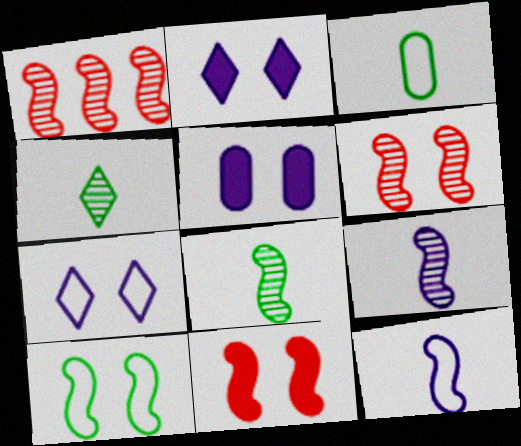[[1, 2, 3]]